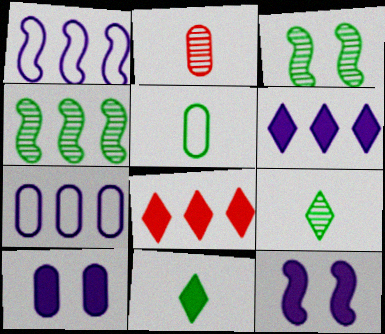[[4, 7, 8]]